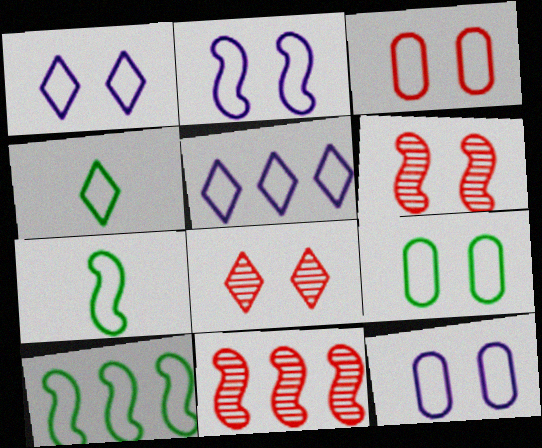[[1, 2, 12], 
[3, 5, 7], 
[3, 9, 12], 
[4, 9, 10]]